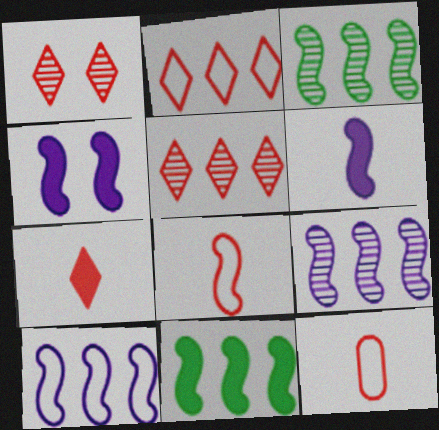[[1, 2, 7], 
[3, 4, 8]]